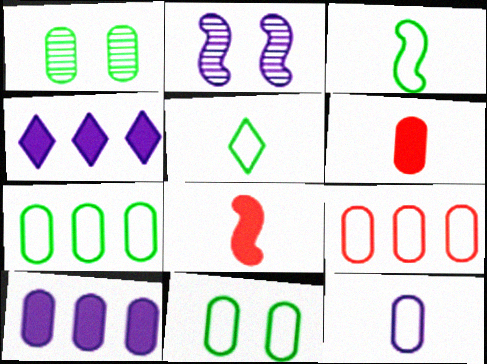[[2, 4, 12], 
[9, 11, 12]]